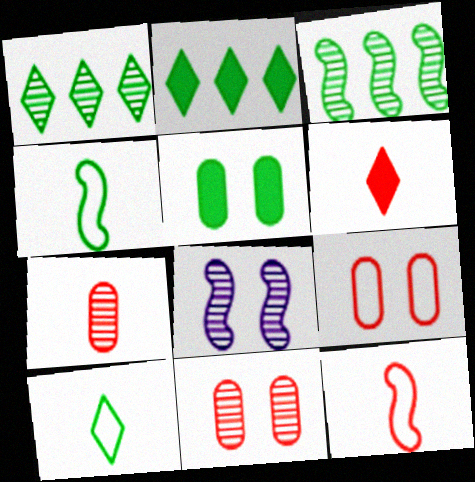[[1, 4, 5], 
[1, 7, 8], 
[3, 5, 10], 
[6, 7, 12]]